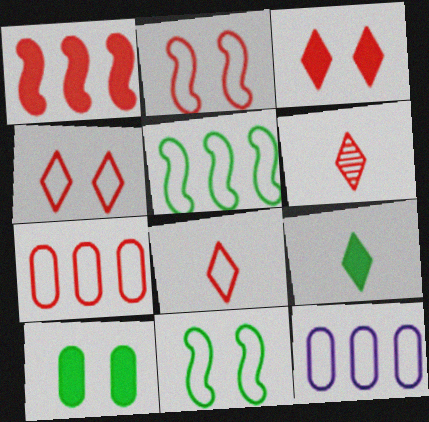[[2, 7, 8], 
[8, 11, 12]]